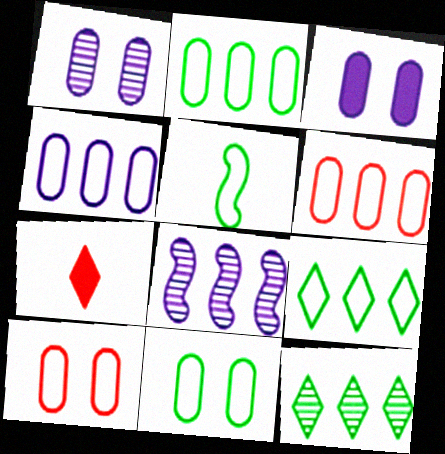[[2, 4, 6], 
[5, 9, 11], 
[7, 8, 11]]